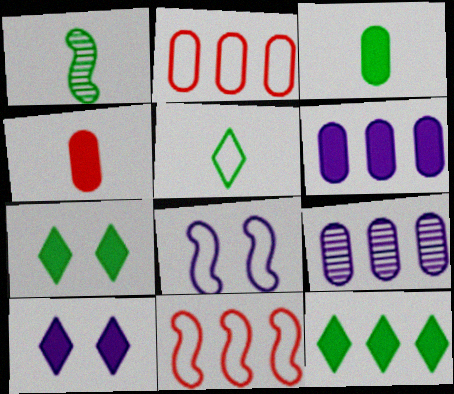[[1, 2, 10], 
[1, 3, 5], 
[2, 5, 8], 
[9, 11, 12]]